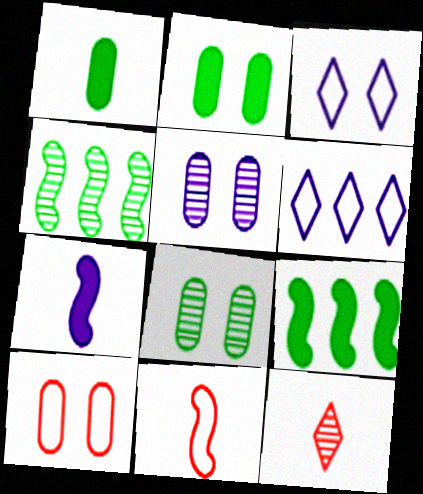[[2, 5, 10], 
[4, 5, 12], 
[5, 6, 7]]